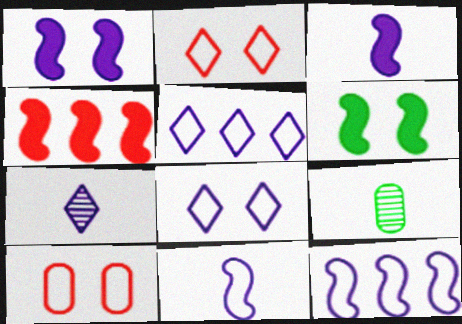[[3, 4, 6], 
[4, 8, 9]]